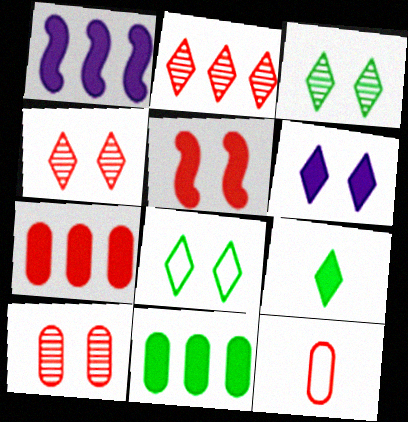[[1, 3, 12], 
[2, 5, 12], 
[4, 6, 8], 
[7, 10, 12]]